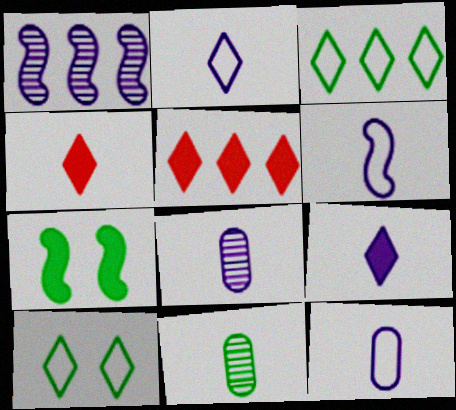[[2, 6, 12], 
[3, 7, 11], 
[4, 6, 11], 
[6, 8, 9]]